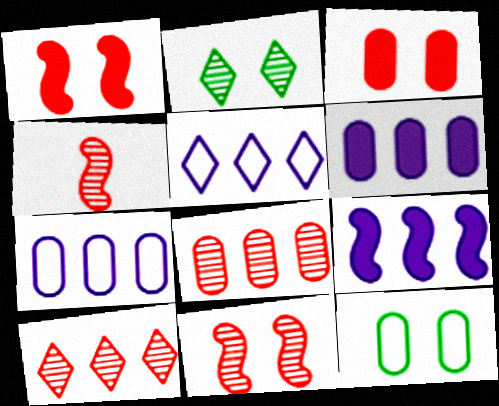[]